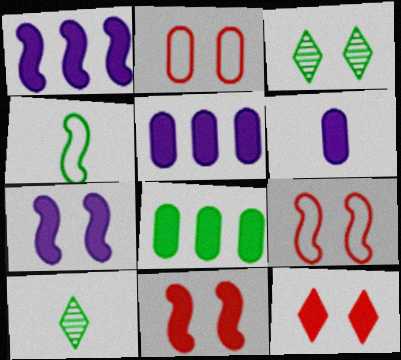[[1, 2, 10], 
[2, 3, 7], 
[3, 4, 8], 
[5, 9, 10]]